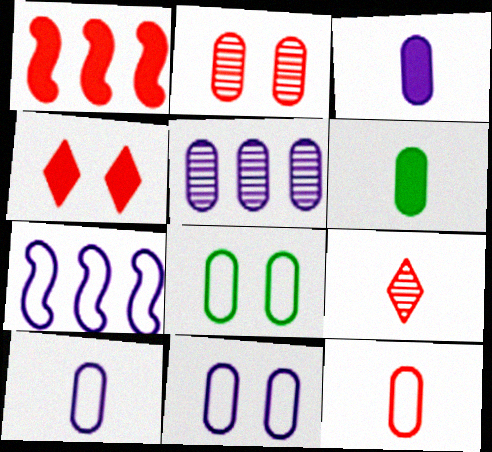[[3, 5, 11]]